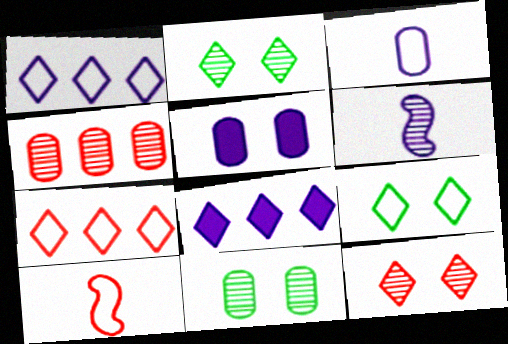[[1, 5, 6], 
[2, 4, 6], 
[8, 10, 11]]